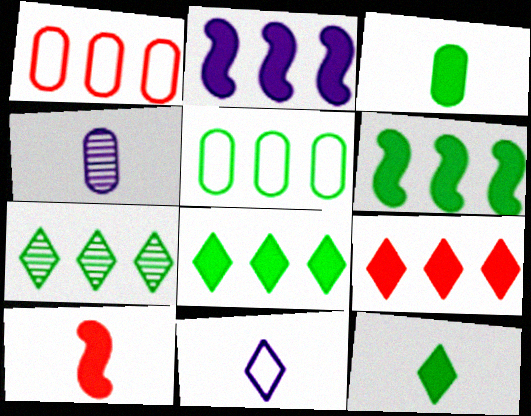[[1, 2, 7], 
[5, 6, 7]]